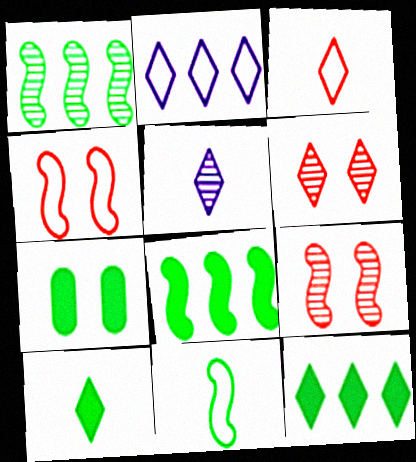[[2, 6, 10], 
[3, 5, 10], 
[7, 8, 10]]